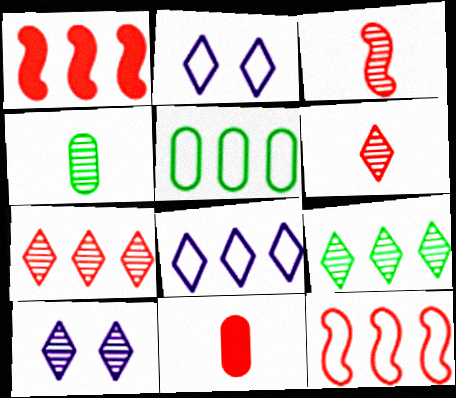[[1, 2, 4], 
[5, 8, 12], 
[6, 9, 10]]